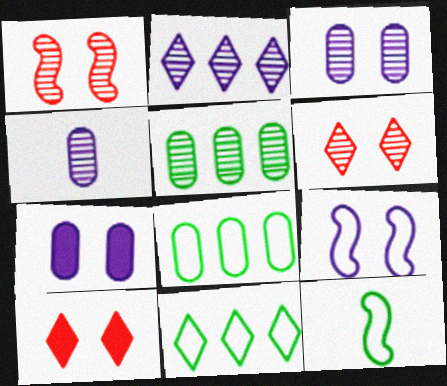[]